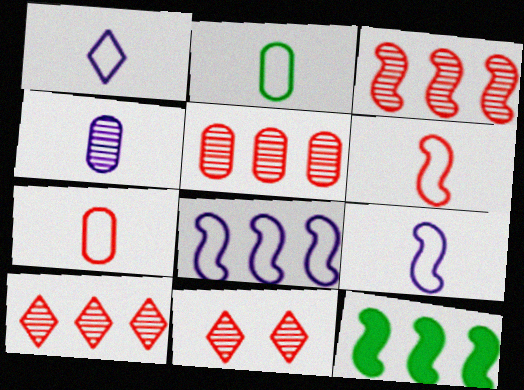[[1, 2, 6], 
[3, 5, 10], 
[3, 8, 12]]